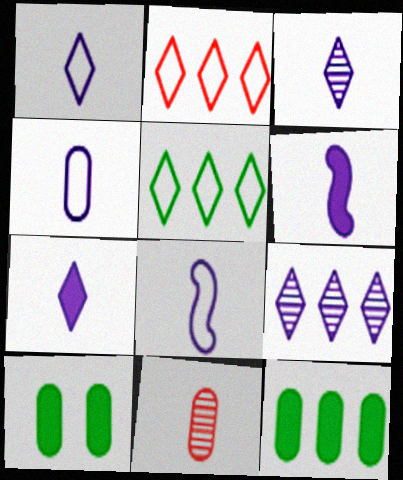[[1, 3, 7], 
[1, 4, 8], 
[3, 4, 6]]